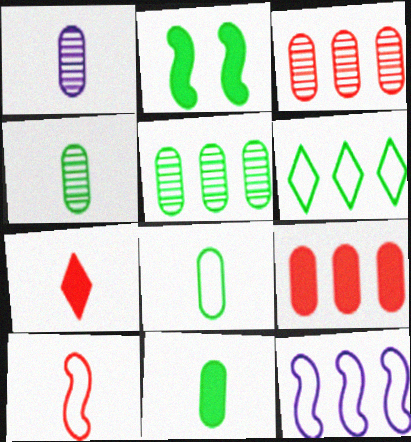[[2, 4, 6], 
[4, 8, 11]]